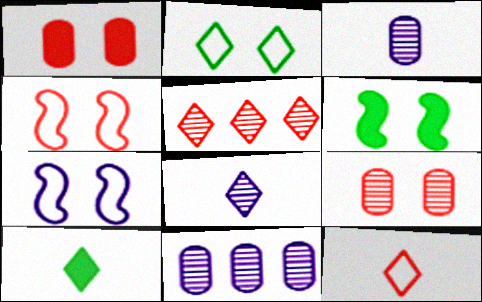[[4, 10, 11], 
[6, 11, 12], 
[8, 10, 12]]